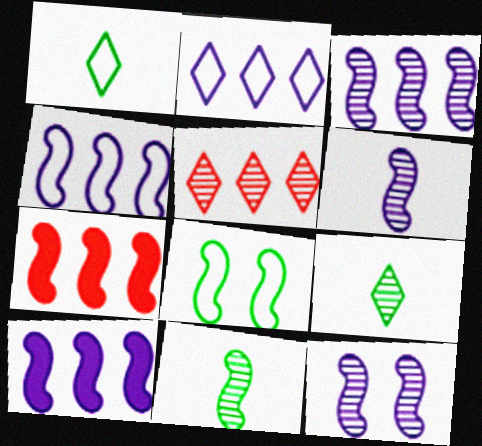[[3, 4, 10], 
[3, 6, 12], 
[6, 7, 8]]